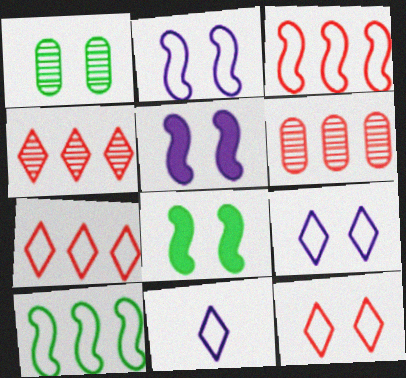[[1, 5, 12], 
[6, 8, 11]]